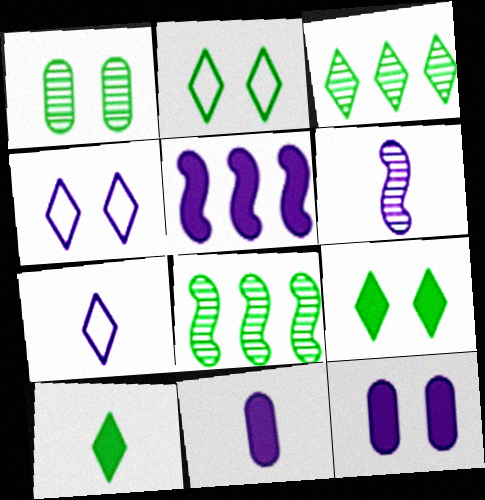[[2, 3, 10], 
[6, 7, 11]]